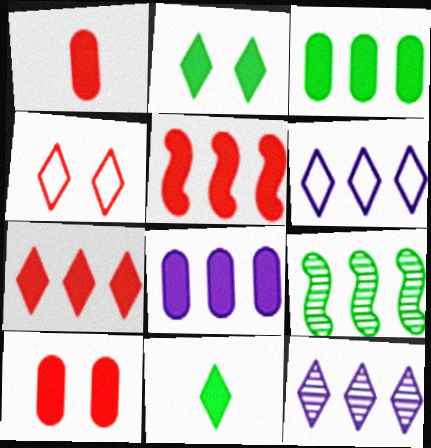[[4, 11, 12]]